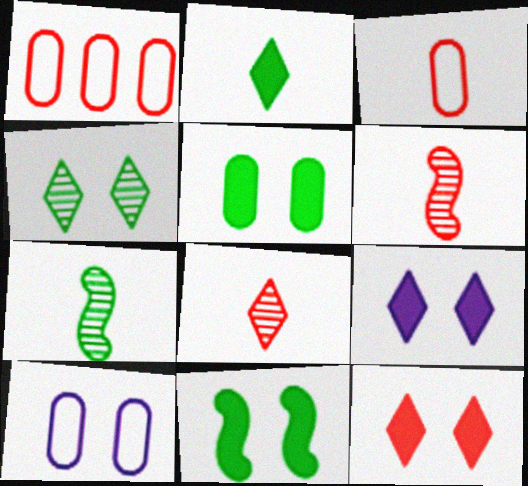[[1, 6, 12], 
[1, 7, 9]]